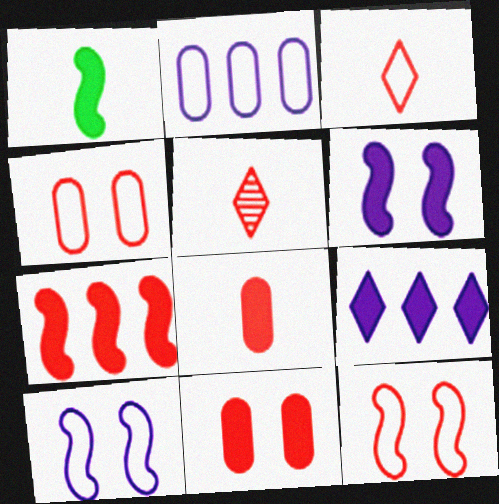[[1, 6, 7], 
[1, 9, 11], 
[4, 5, 7]]